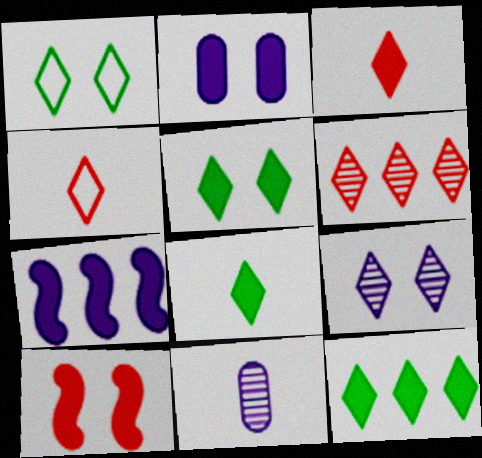[[2, 5, 10], 
[4, 9, 12], 
[5, 8, 12]]